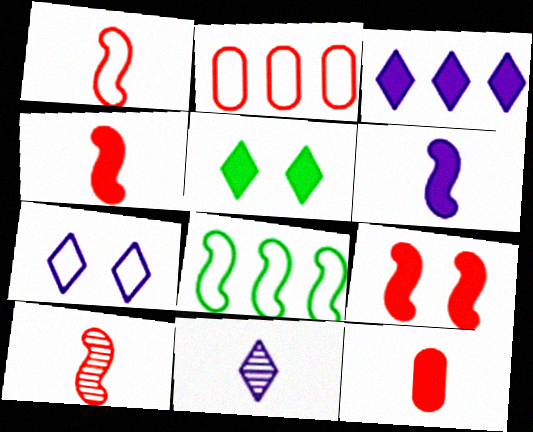[[1, 4, 10], 
[3, 7, 11]]